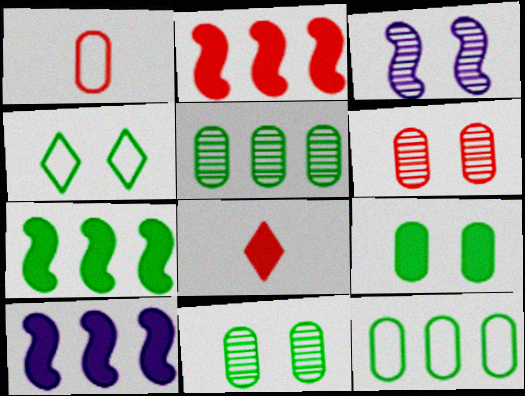[[2, 7, 10], 
[3, 8, 12], 
[8, 9, 10]]